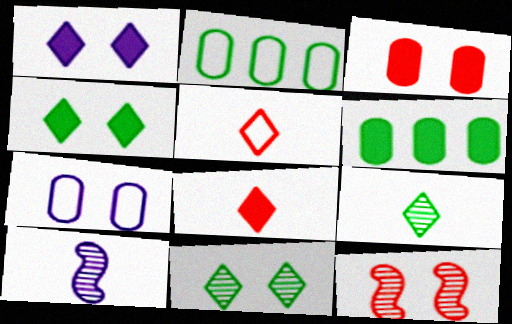[[4, 7, 12]]